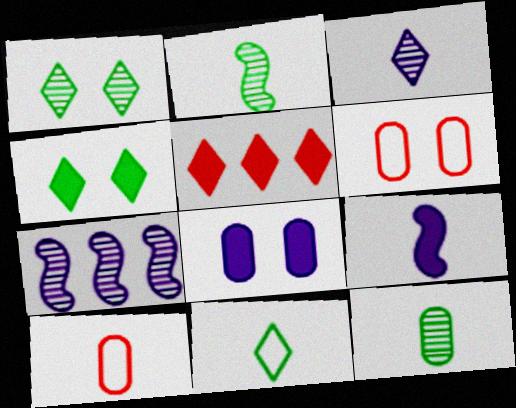[[4, 7, 10]]